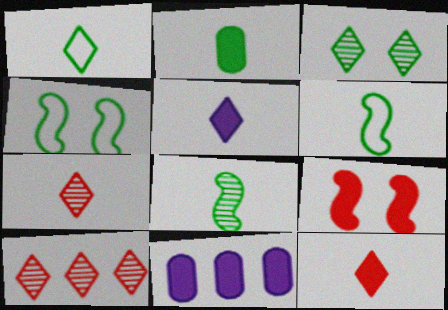[[1, 2, 8], 
[1, 5, 7], 
[4, 7, 11]]